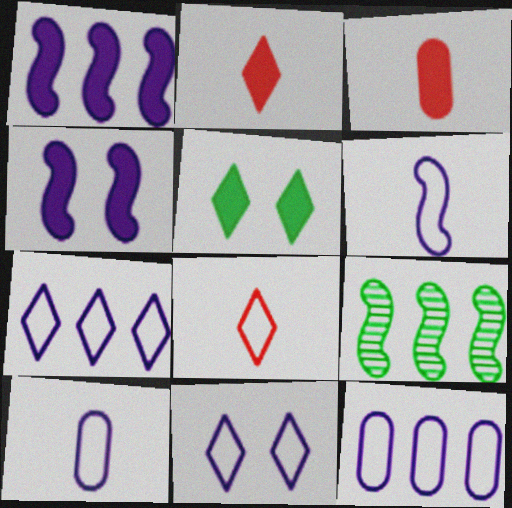[[1, 3, 5], 
[3, 9, 11], 
[6, 11, 12]]